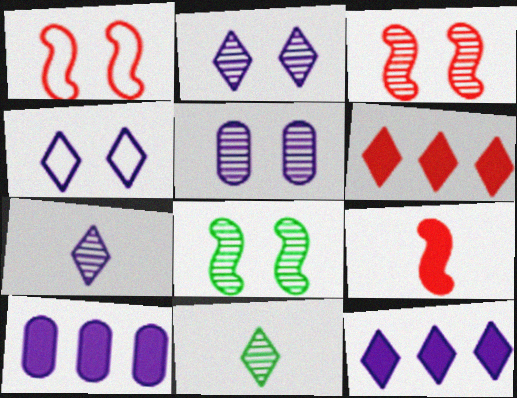[[1, 10, 11], 
[4, 6, 11], 
[4, 7, 12]]